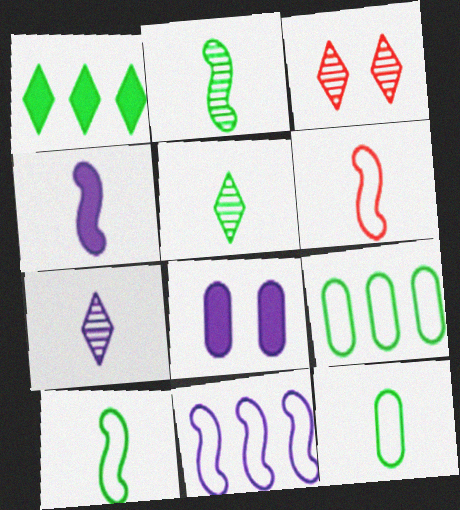[[2, 4, 6], 
[3, 4, 9], 
[7, 8, 11]]